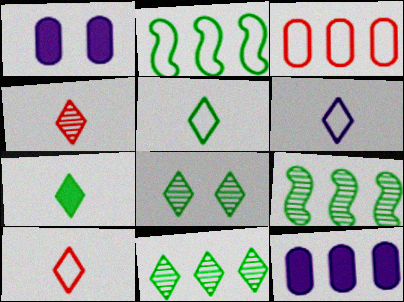[[1, 2, 4], 
[1, 9, 10], 
[4, 6, 7], 
[5, 6, 10]]